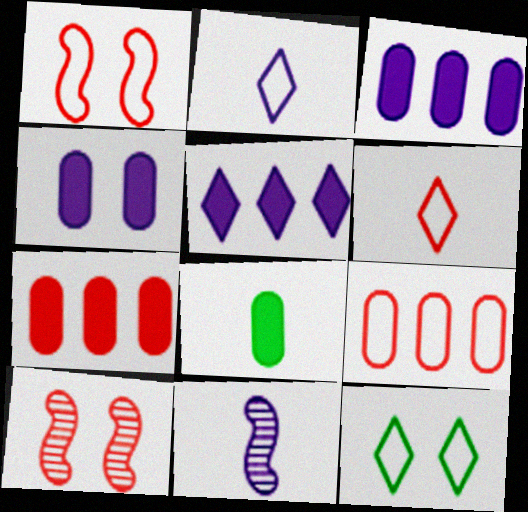[[1, 6, 9], 
[4, 7, 8], 
[4, 10, 12], 
[6, 7, 10], 
[6, 8, 11], 
[7, 11, 12]]